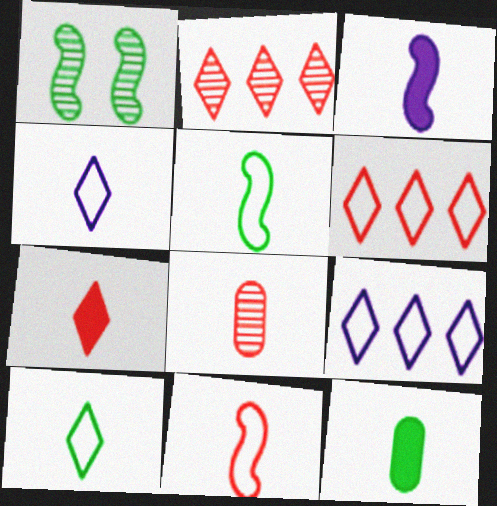[[3, 7, 12], 
[3, 8, 10], 
[7, 8, 11]]